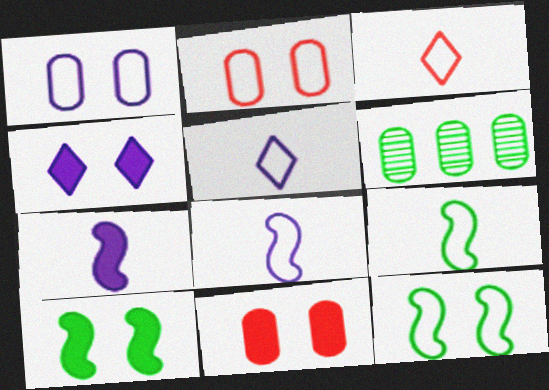[[4, 10, 11]]